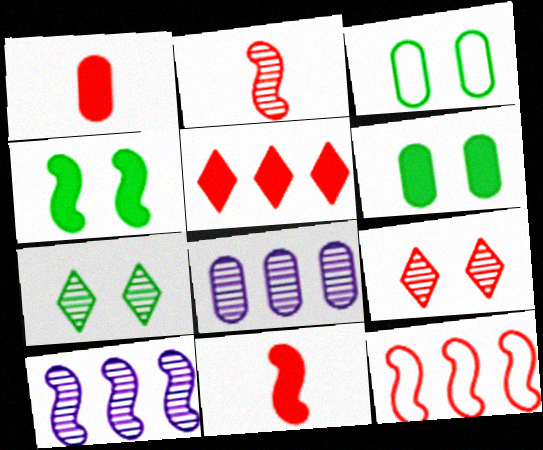[[1, 3, 8], 
[1, 9, 12], 
[2, 7, 8], 
[3, 4, 7]]